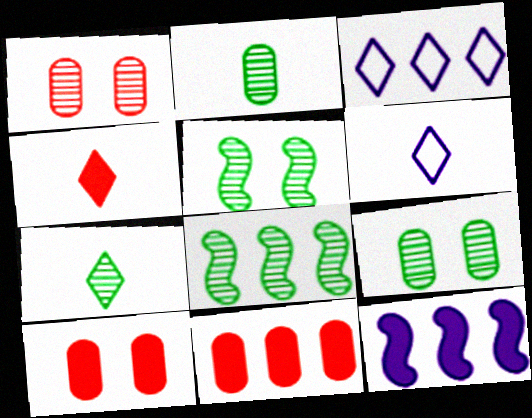[[3, 8, 11], 
[4, 6, 7], 
[5, 6, 11], 
[6, 8, 10], 
[7, 8, 9]]